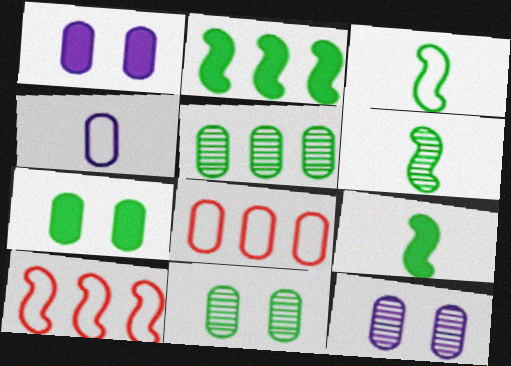[[3, 6, 9]]